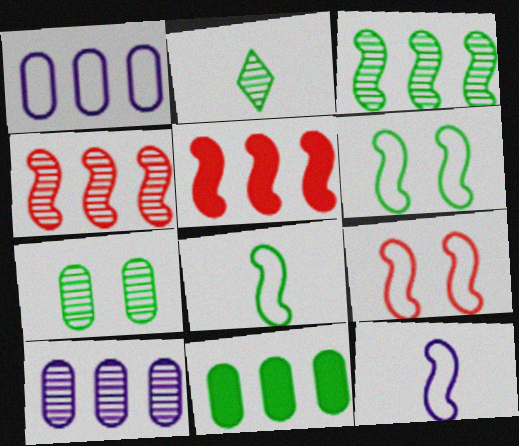[[2, 3, 7], 
[2, 6, 11]]